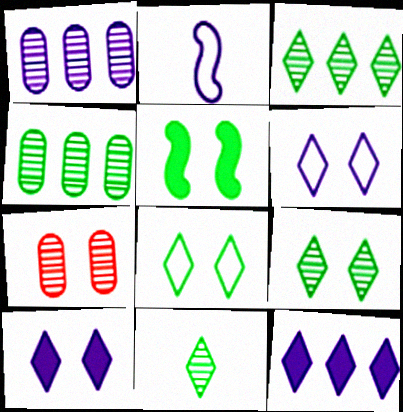[[1, 2, 10], 
[3, 9, 11], 
[5, 6, 7]]